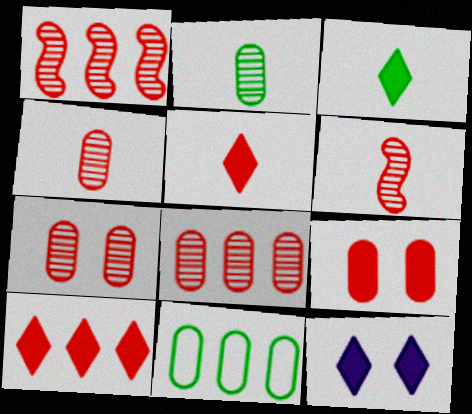[[3, 10, 12], 
[4, 7, 8], 
[6, 11, 12]]